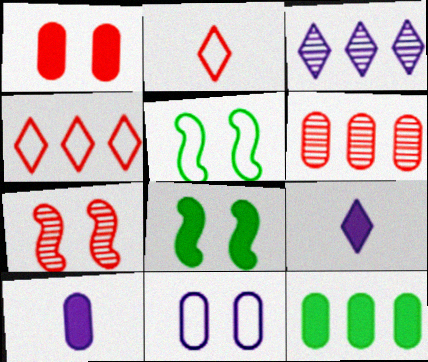[[1, 10, 12], 
[5, 6, 9]]